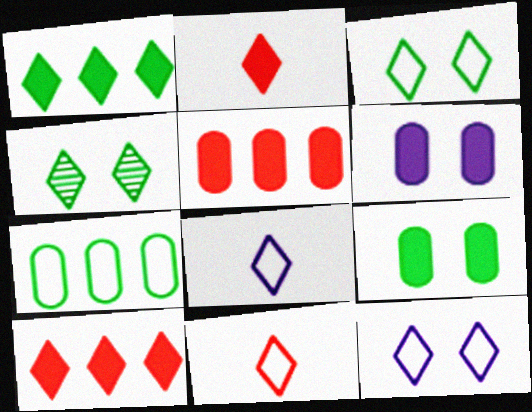[[4, 8, 10]]